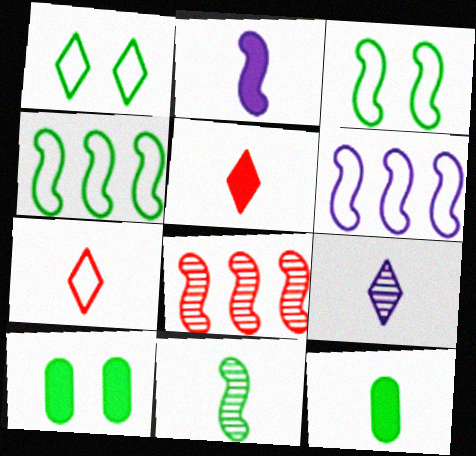[[2, 3, 8], 
[2, 5, 12]]